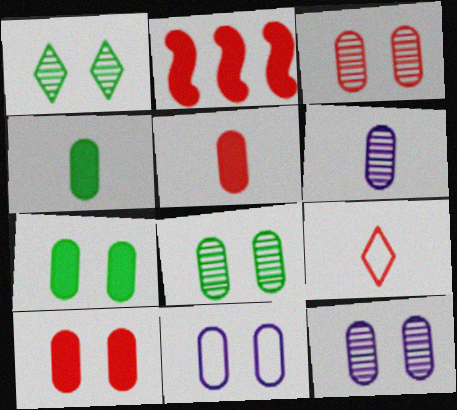[[2, 3, 9], 
[3, 7, 11], 
[3, 8, 12], 
[8, 10, 11]]